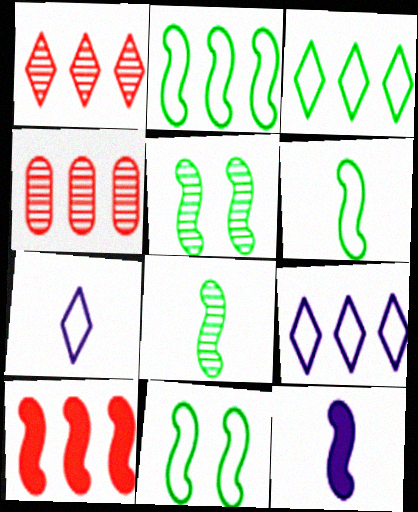[[2, 6, 11]]